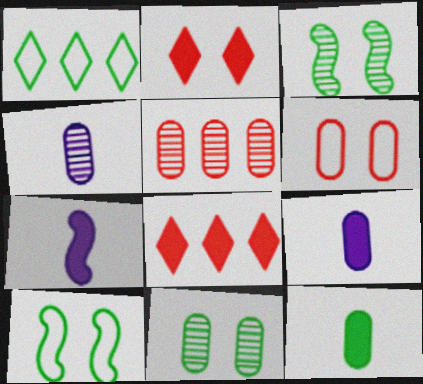[[1, 3, 12], 
[4, 5, 11], 
[4, 8, 10]]